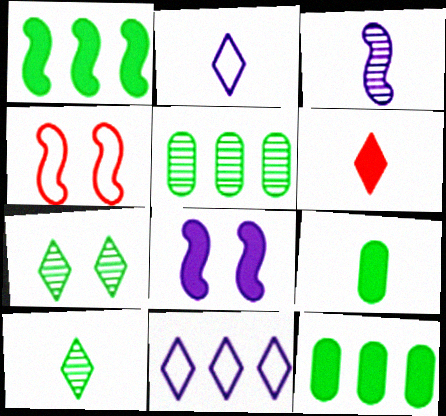[[1, 3, 4], 
[2, 6, 10], 
[6, 7, 11], 
[6, 8, 12]]